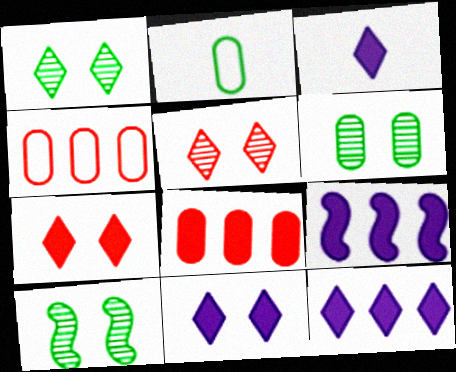[[1, 6, 10], 
[2, 5, 9], 
[3, 4, 10], 
[3, 11, 12]]